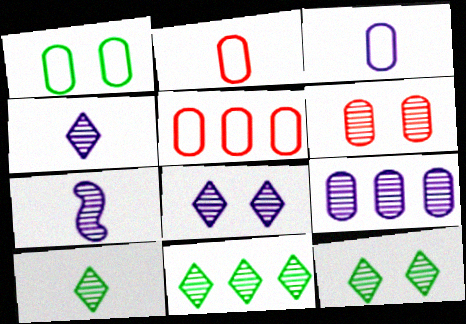[[1, 3, 5], 
[6, 7, 11], 
[7, 8, 9], 
[10, 11, 12]]